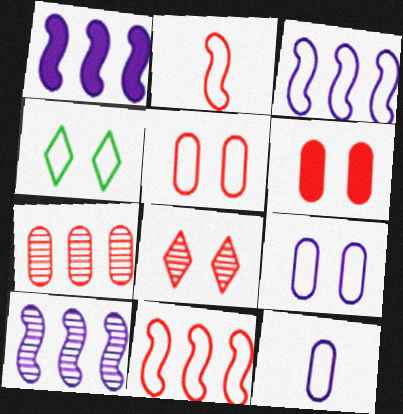[[1, 3, 10], 
[4, 11, 12]]